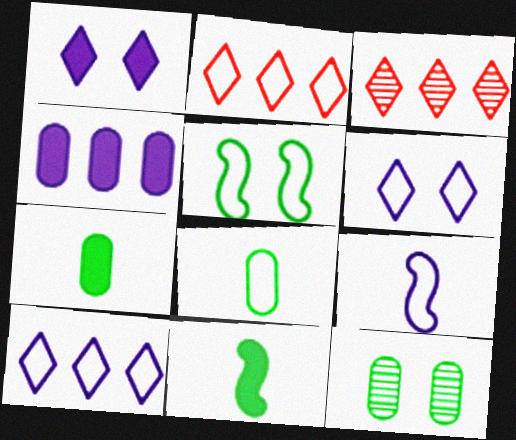[]